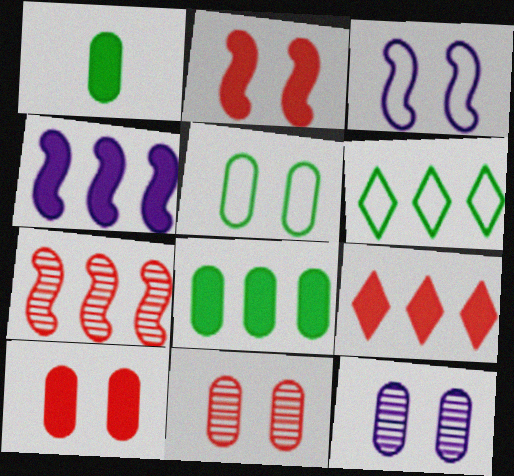[[4, 8, 9], 
[5, 10, 12]]